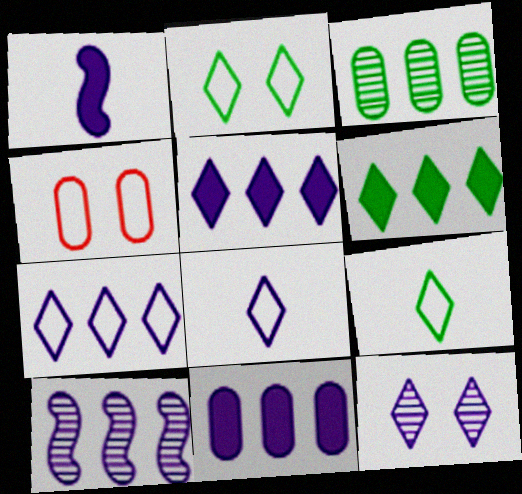[[5, 8, 12], 
[7, 10, 11]]